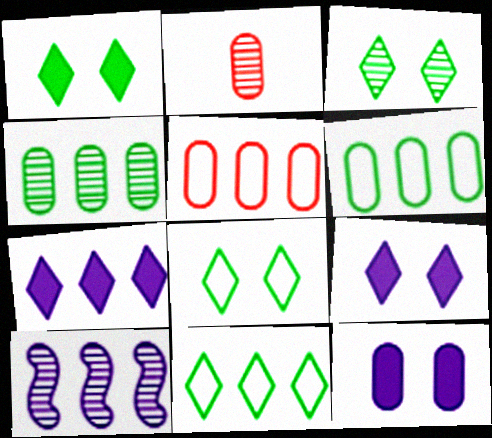[[1, 3, 8], 
[2, 3, 10], 
[2, 6, 12]]